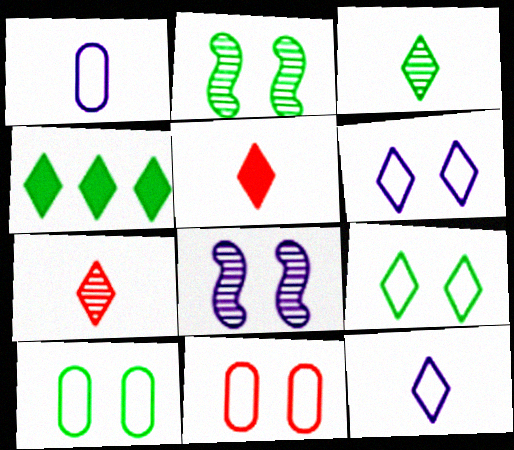[[3, 4, 9], 
[3, 5, 12], 
[4, 6, 7]]